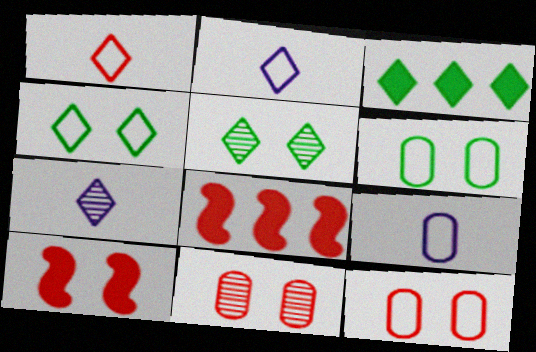[[1, 8, 11], 
[5, 8, 9], 
[6, 7, 8]]